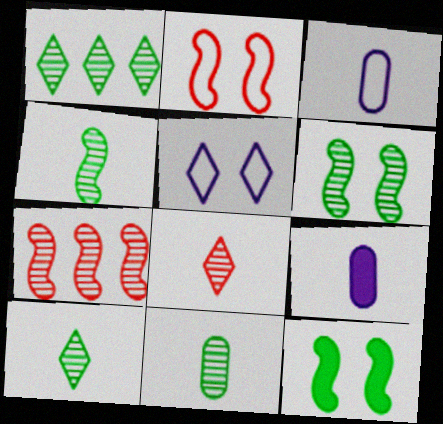[[1, 2, 9], 
[1, 6, 11], 
[4, 10, 11]]